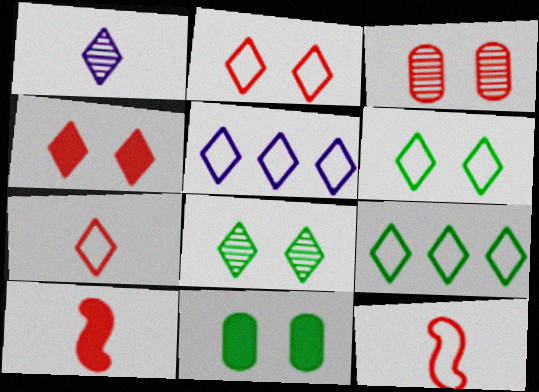[[1, 4, 9], 
[5, 6, 7]]